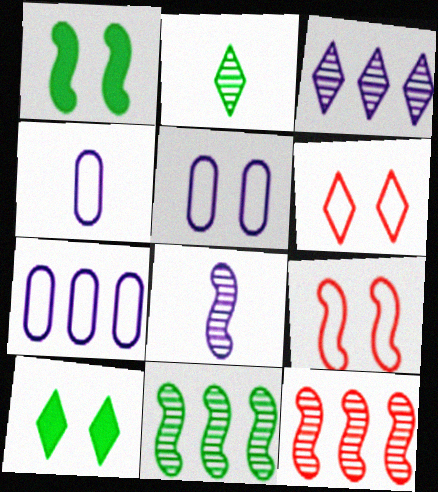[[4, 5, 7], 
[4, 10, 12]]